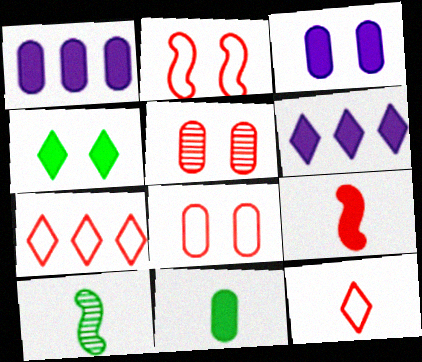[[1, 4, 9], 
[3, 7, 10], 
[5, 7, 9], 
[6, 8, 10]]